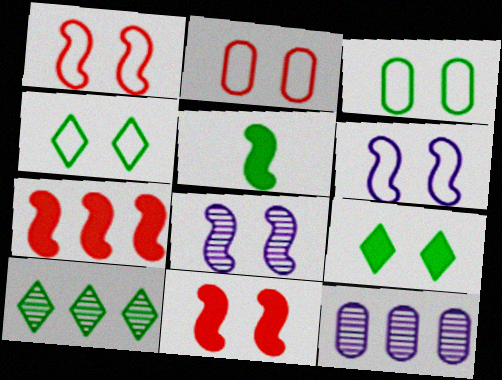[[2, 4, 6], 
[2, 8, 9], 
[3, 5, 10]]